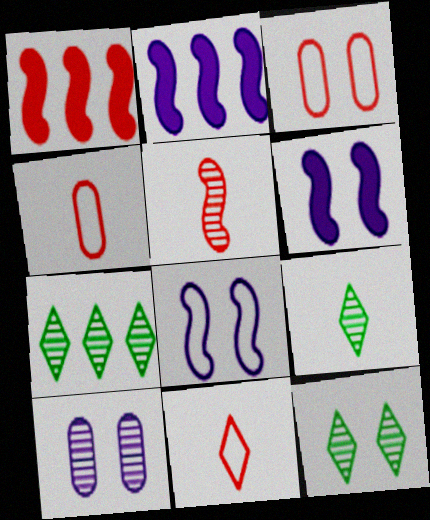[[2, 3, 9], 
[2, 4, 12], 
[3, 6, 12], 
[4, 6, 7], 
[5, 7, 10], 
[7, 9, 12]]